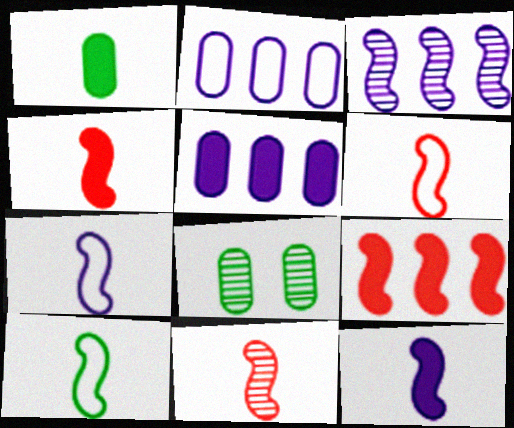[[4, 6, 11], 
[6, 7, 10], 
[10, 11, 12]]